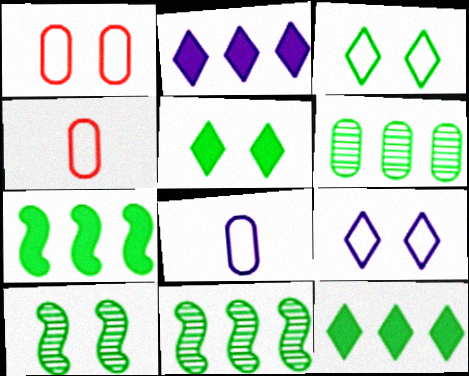[[2, 4, 10]]